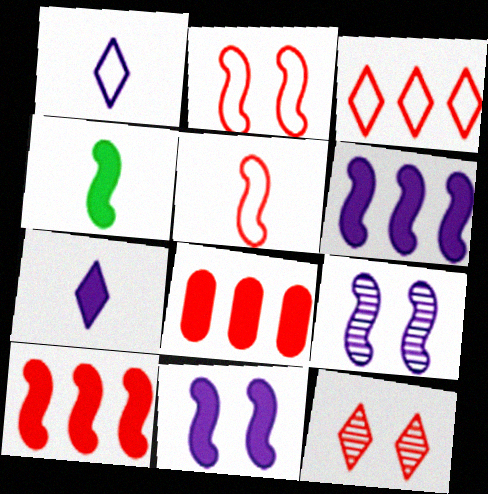[[4, 10, 11], 
[5, 8, 12]]